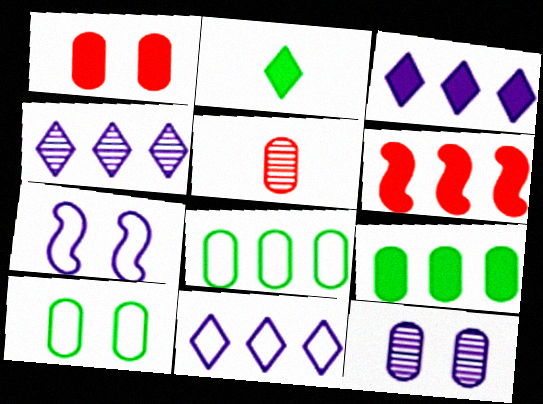[[1, 10, 12], 
[3, 4, 11], 
[3, 6, 9], 
[4, 6, 8]]